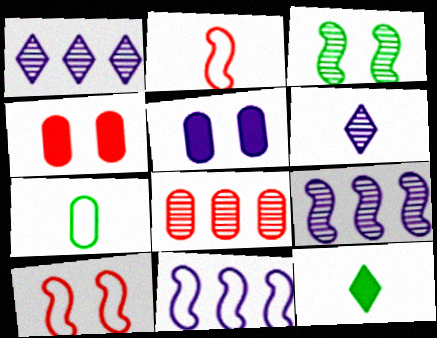[[3, 6, 8], 
[5, 6, 11], 
[5, 7, 8]]